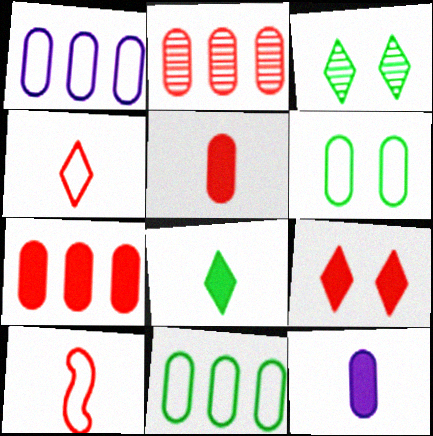[[2, 6, 12], 
[2, 9, 10]]